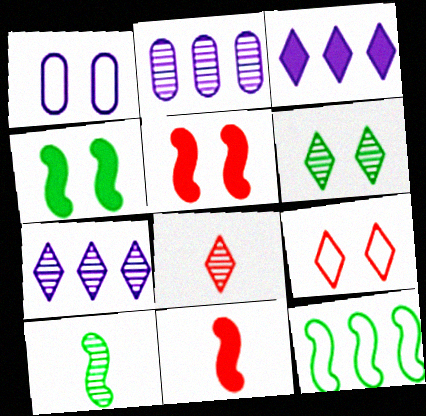[[1, 5, 6], 
[4, 10, 12], 
[6, 7, 8]]